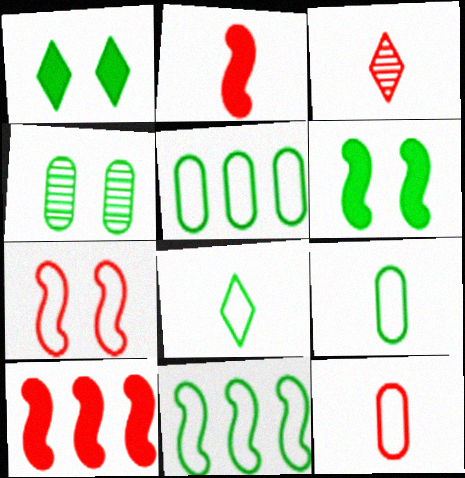[[2, 3, 12]]